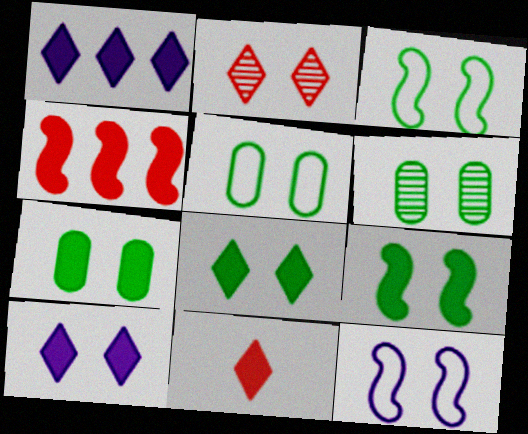[[1, 8, 11], 
[2, 7, 12], 
[3, 6, 8], 
[5, 6, 7], 
[7, 8, 9]]